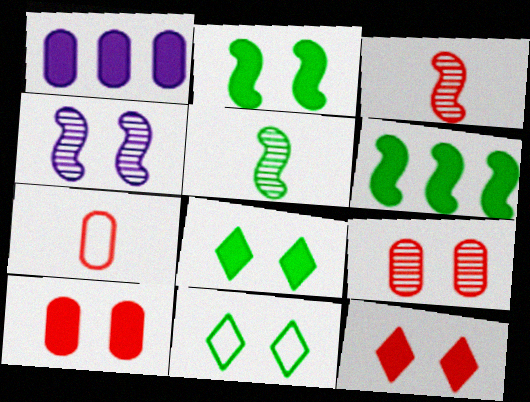[[1, 3, 11], 
[4, 10, 11]]